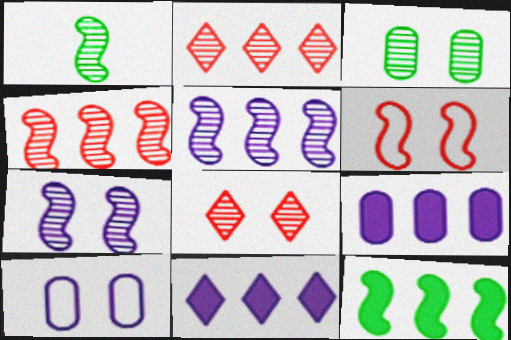[[1, 4, 7], 
[3, 7, 8]]